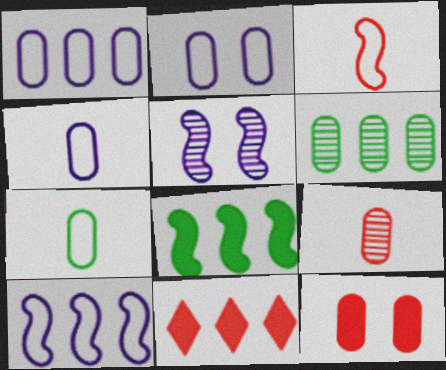[[1, 2, 4], 
[3, 5, 8], 
[4, 6, 12], 
[5, 7, 11], 
[6, 10, 11]]